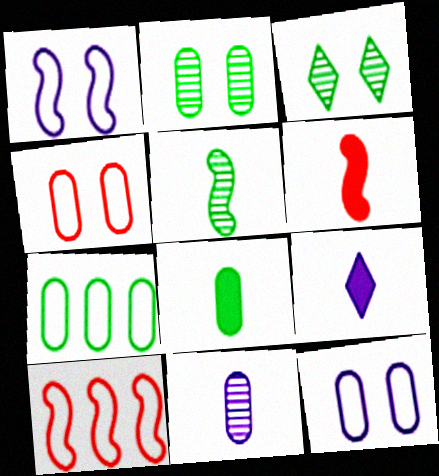[[2, 7, 8], 
[2, 9, 10], 
[6, 8, 9]]